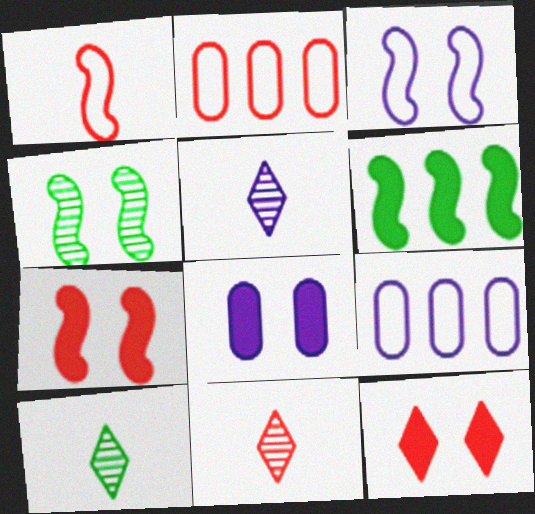[[2, 7, 11], 
[3, 4, 7], 
[5, 10, 11], 
[7, 9, 10]]